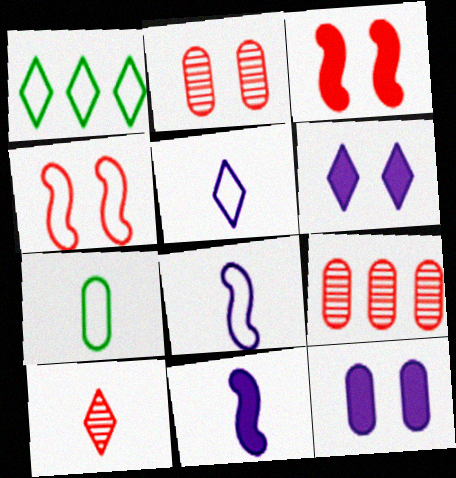[[1, 2, 11], 
[1, 6, 10], 
[7, 9, 12], 
[7, 10, 11]]